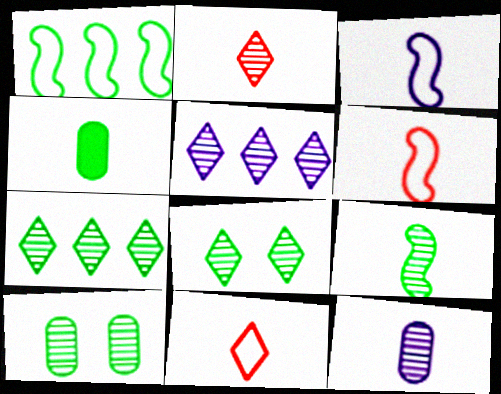[[1, 4, 8], 
[2, 3, 4], 
[2, 5, 8], 
[2, 9, 12], 
[7, 9, 10]]